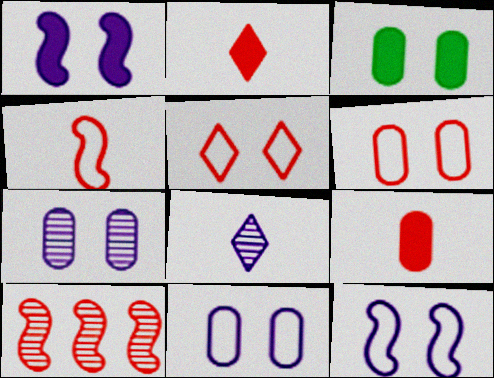[[2, 6, 10], 
[3, 6, 7], 
[5, 9, 10]]